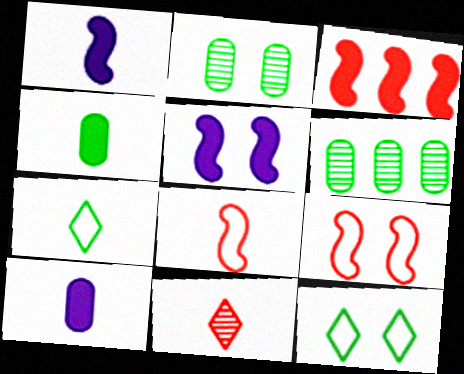[]